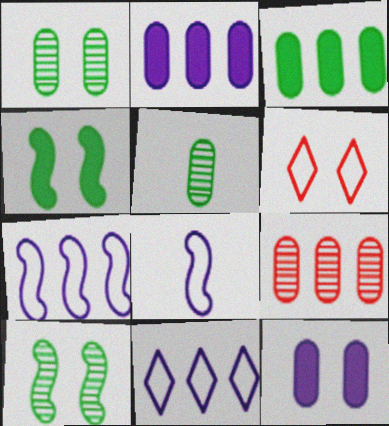[[6, 10, 12]]